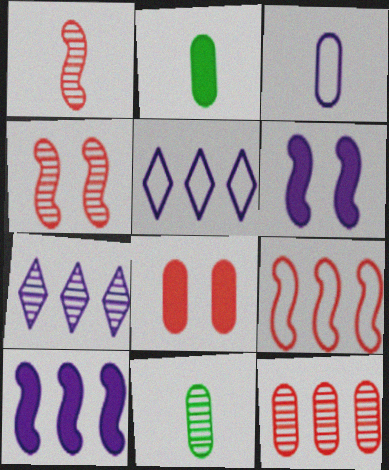[[2, 4, 5], 
[3, 6, 7], 
[4, 7, 11]]